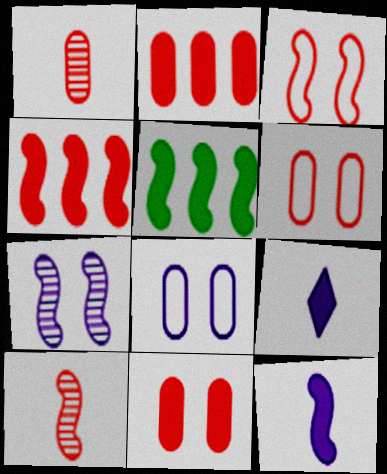[[1, 2, 6], 
[3, 4, 10], 
[5, 9, 11]]